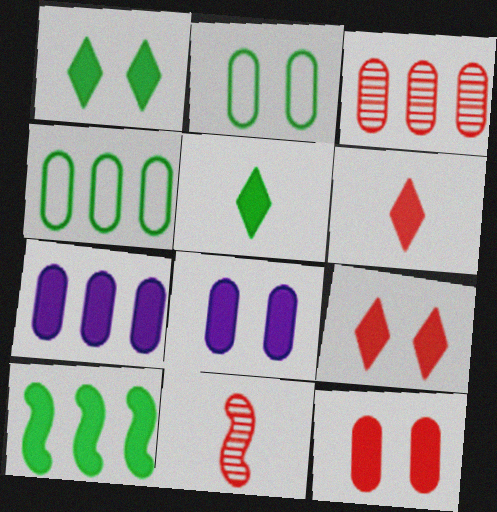[[3, 4, 7], 
[6, 8, 10]]